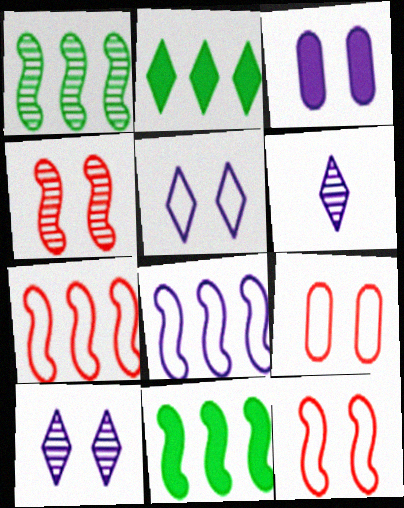[[3, 6, 8], 
[6, 9, 11]]